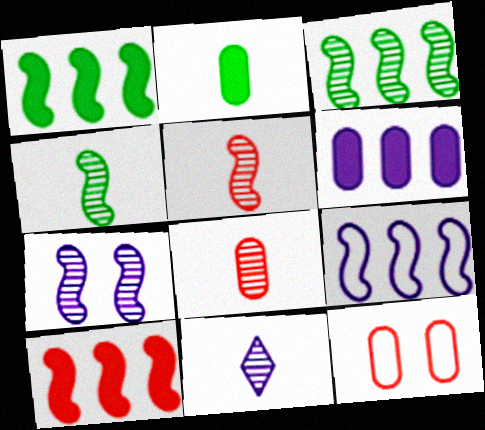[[1, 11, 12], 
[3, 5, 7], 
[3, 9, 10], 
[4, 8, 11]]